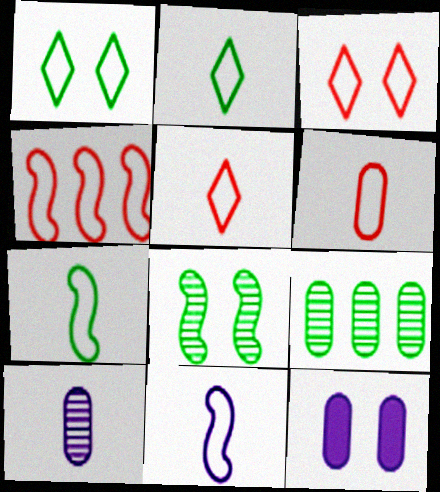[[2, 6, 11], 
[3, 4, 6], 
[3, 8, 12], 
[6, 9, 12]]